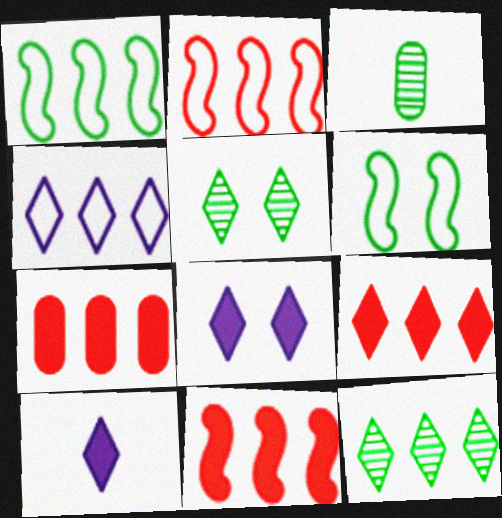[[2, 3, 8], 
[4, 9, 12], 
[7, 9, 11]]